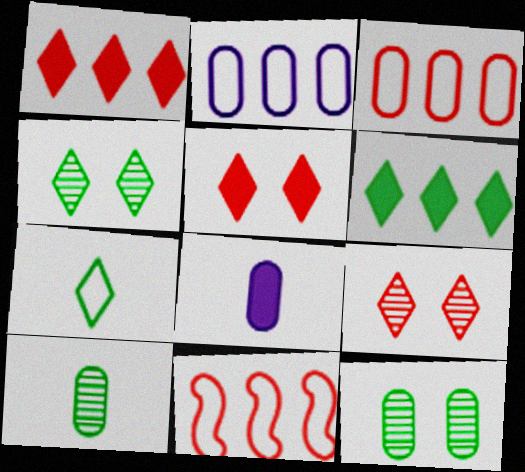[[3, 8, 12], 
[4, 6, 7], 
[4, 8, 11]]